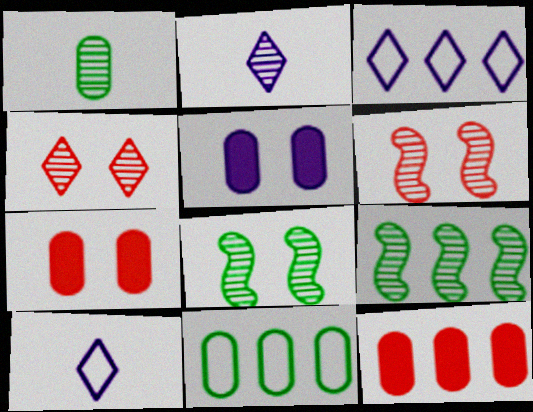[[3, 9, 12], 
[7, 9, 10], 
[8, 10, 12]]